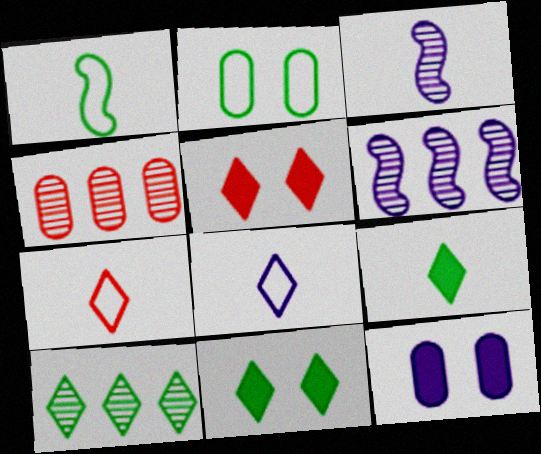[[4, 6, 10], 
[5, 8, 10], 
[6, 8, 12]]